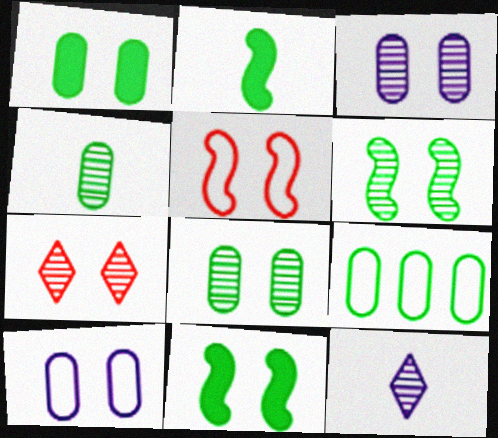[[1, 4, 9], 
[3, 6, 7], 
[7, 10, 11]]